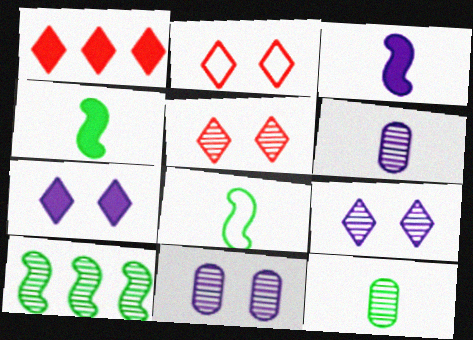[[1, 8, 11], 
[5, 6, 10]]